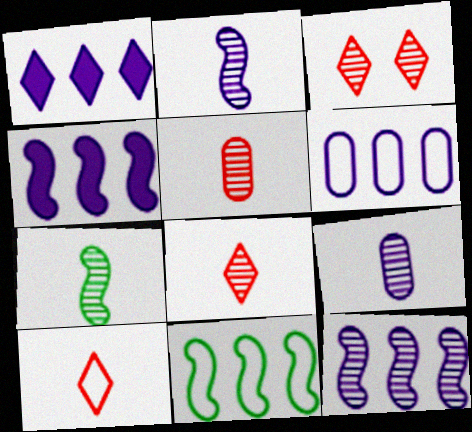[[1, 6, 12], 
[7, 8, 9]]